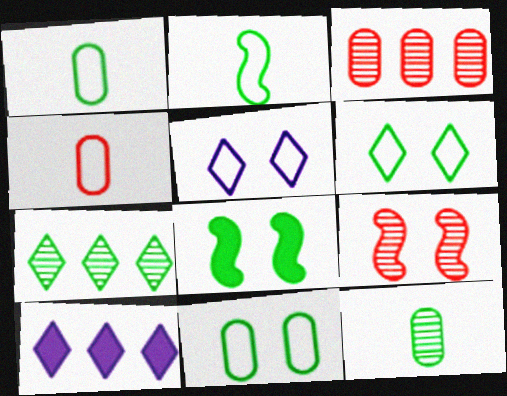[[1, 7, 8], 
[1, 9, 10]]